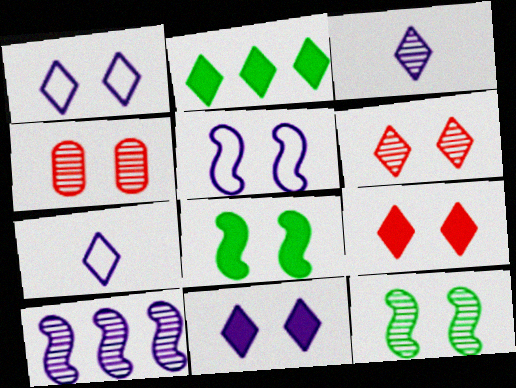[[1, 4, 8], 
[2, 6, 7]]